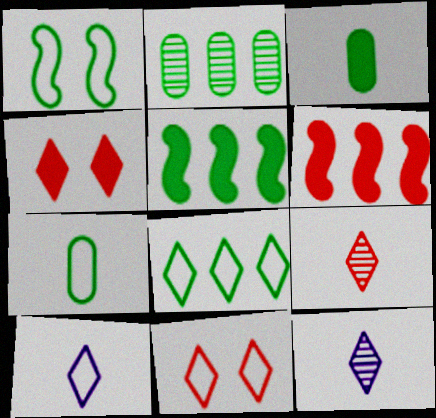[[1, 7, 8], 
[2, 5, 8], 
[4, 8, 12], 
[8, 10, 11]]